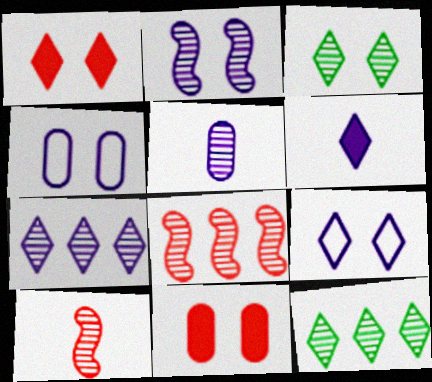[[1, 3, 9], 
[2, 5, 7], 
[3, 5, 8], 
[6, 7, 9]]